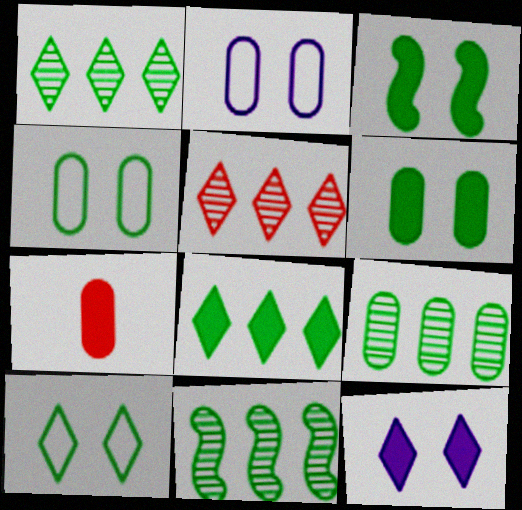[[1, 9, 11], 
[2, 7, 9]]